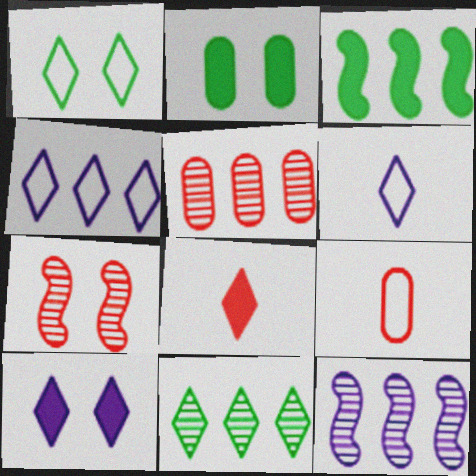[[3, 4, 5], 
[5, 11, 12]]